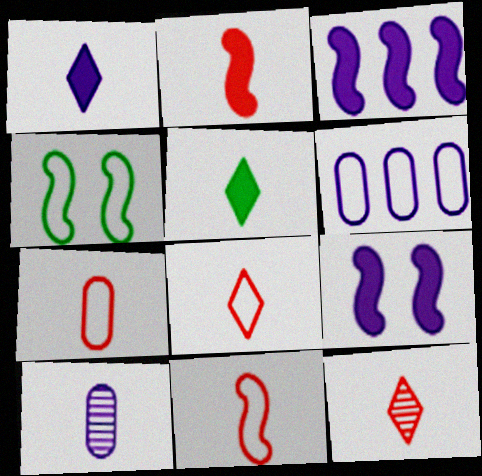[[2, 7, 12], 
[4, 6, 8], 
[5, 10, 11], 
[7, 8, 11]]